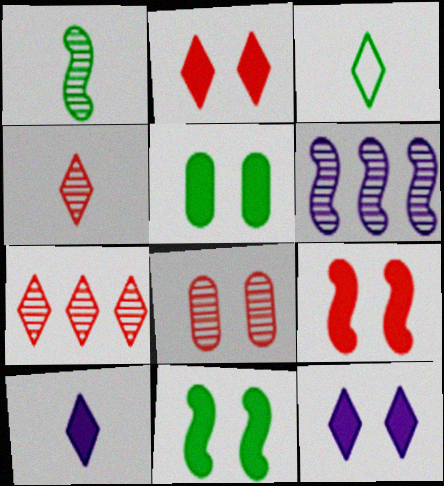[[3, 4, 10], 
[3, 7, 12], 
[5, 9, 12]]